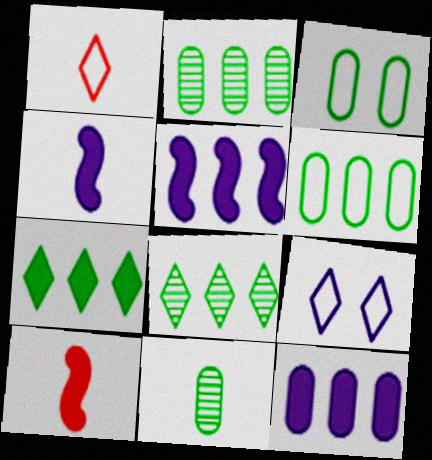[[1, 4, 11], 
[2, 9, 10]]